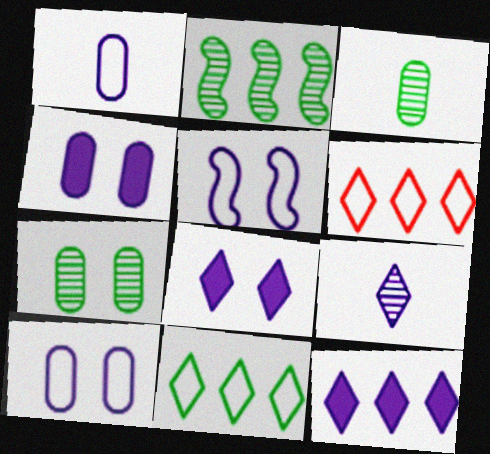[]